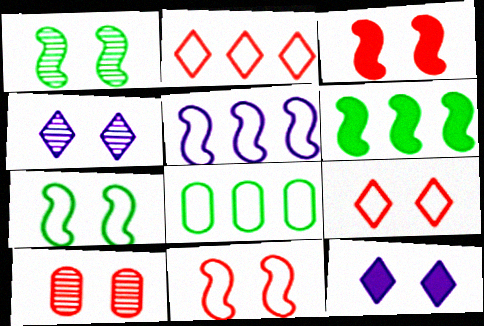[[1, 4, 10], 
[2, 5, 8], 
[3, 9, 10], 
[7, 10, 12]]